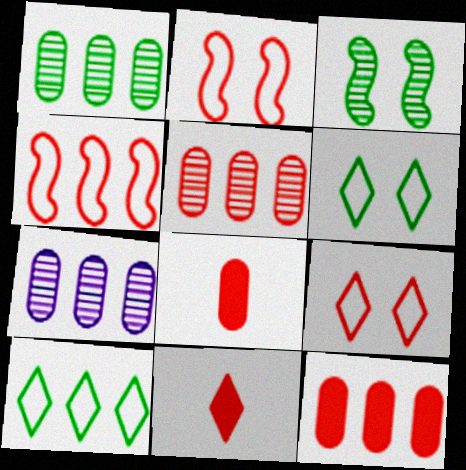[[1, 5, 7], 
[2, 5, 11]]